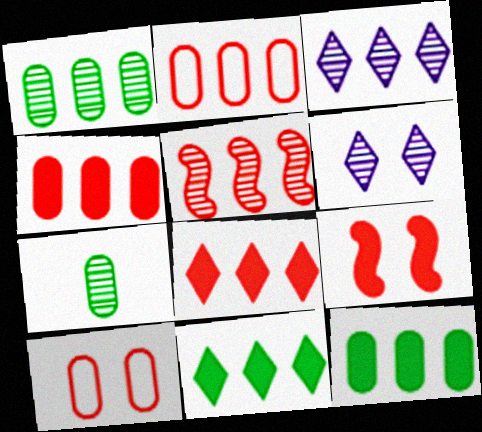[[1, 3, 5], 
[2, 5, 8], 
[5, 6, 7]]